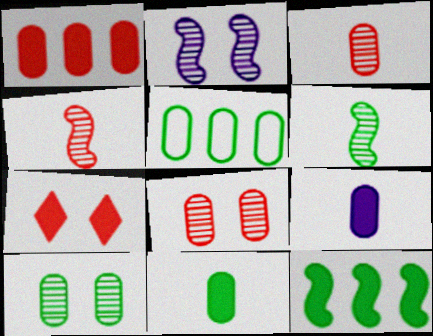[[5, 8, 9], 
[5, 10, 11], 
[7, 9, 12]]